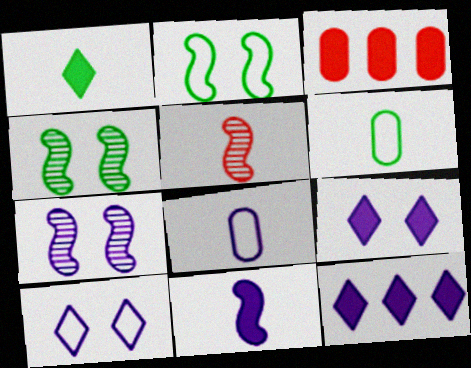[[1, 5, 8], 
[7, 8, 12]]